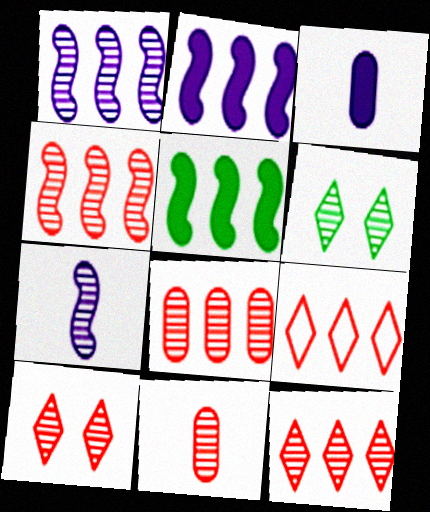[[1, 6, 11], 
[4, 8, 12], 
[4, 10, 11], 
[6, 7, 8]]